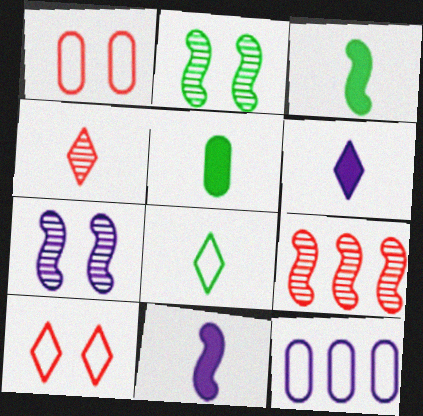[[4, 6, 8], 
[6, 7, 12]]